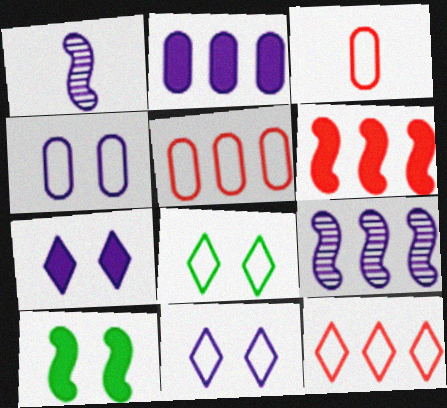[[1, 2, 11]]